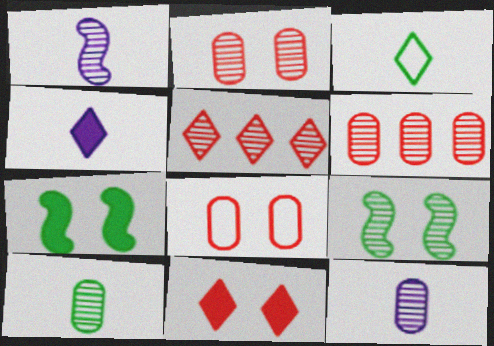[[5, 9, 12]]